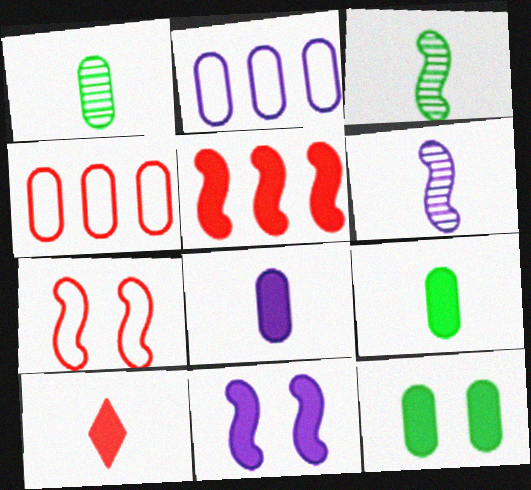[]